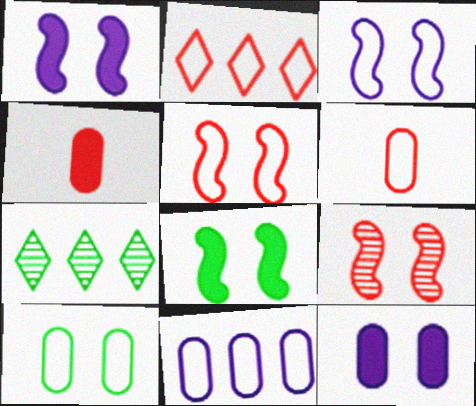[[1, 6, 7], 
[2, 4, 9], 
[2, 5, 6], 
[3, 4, 7], 
[3, 8, 9], 
[6, 10, 11]]